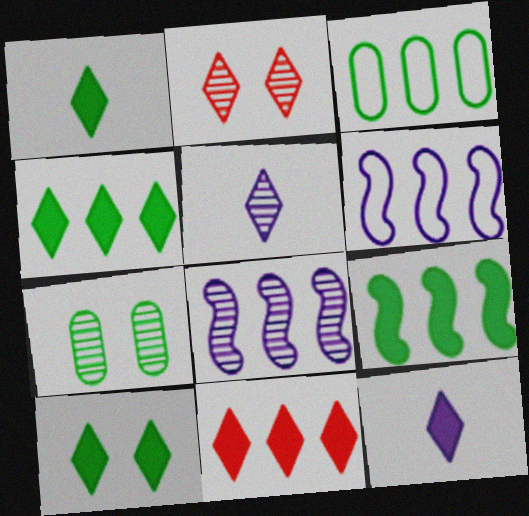[[1, 4, 10], 
[3, 8, 11], 
[10, 11, 12]]